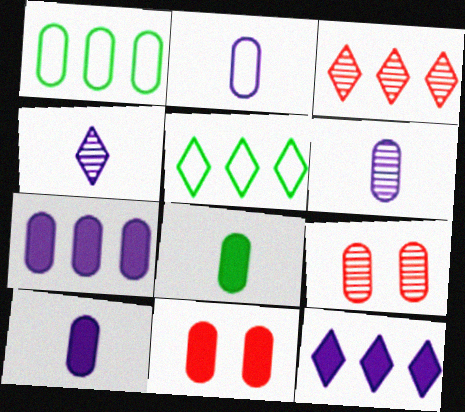[[1, 6, 11], 
[1, 9, 10], 
[2, 6, 10], 
[3, 5, 12], 
[7, 8, 11]]